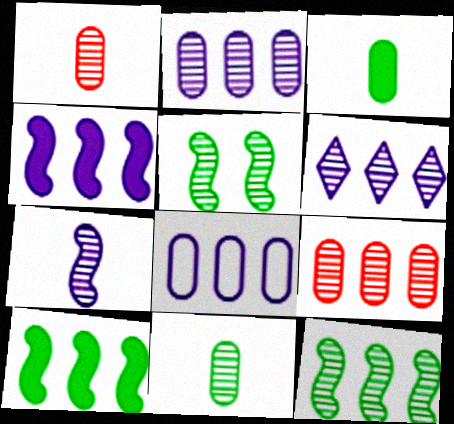[[1, 5, 6], 
[4, 6, 8], 
[6, 9, 12]]